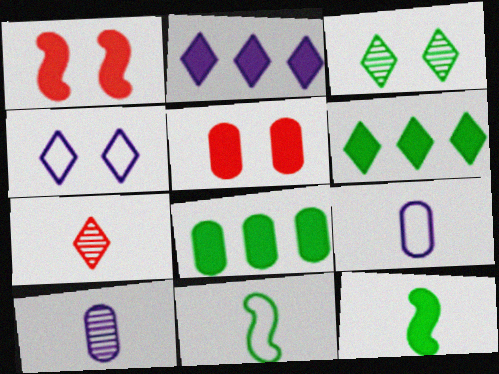[[2, 5, 12], 
[3, 8, 11], 
[4, 6, 7], 
[7, 9, 12]]